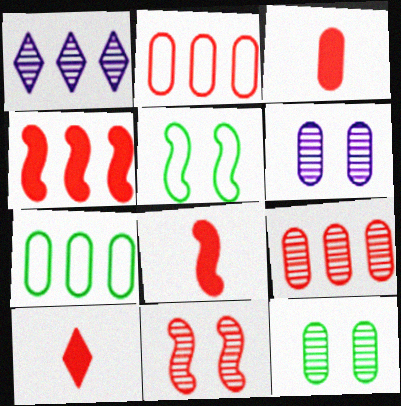[[1, 3, 5], 
[1, 4, 7], 
[2, 10, 11], 
[3, 6, 7], 
[3, 8, 10]]